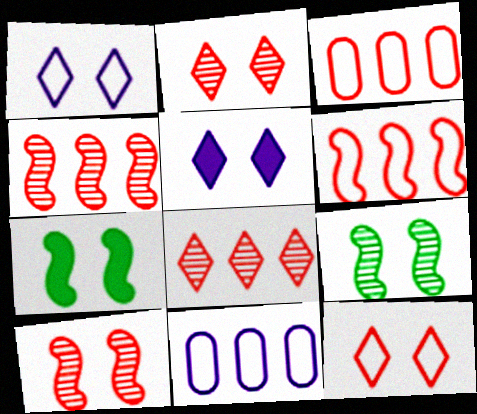[]